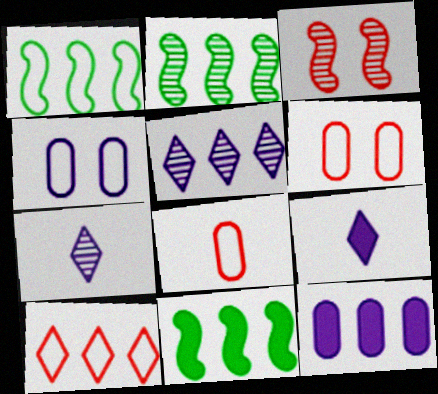[[1, 2, 11], 
[2, 6, 9], 
[2, 10, 12], 
[6, 7, 11]]